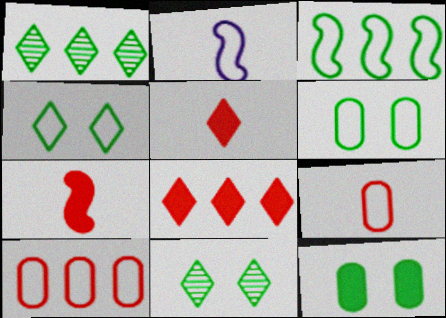[[2, 4, 10]]